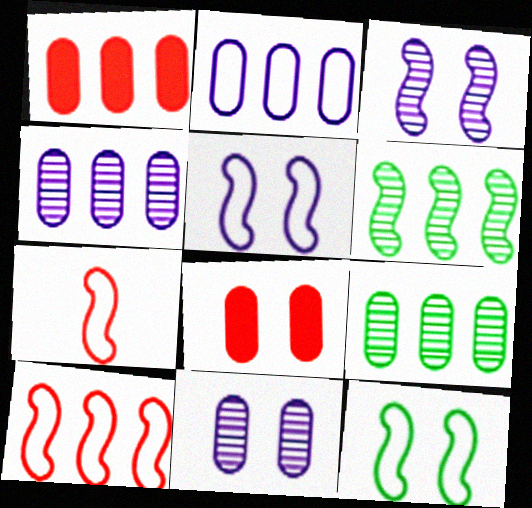[[1, 2, 9]]